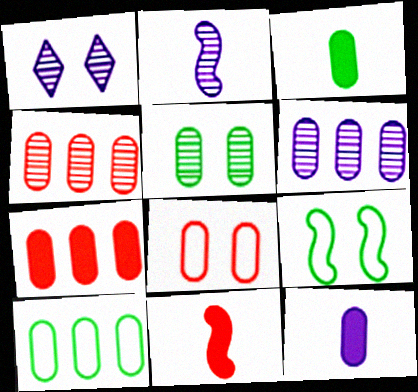[[1, 2, 6], 
[1, 10, 11], 
[3, 5, 10], 
[3, 6, 8], 
[6, 7, 10]]